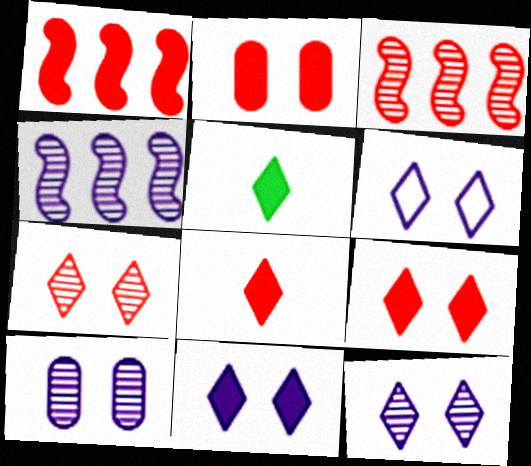[[1, 2, 8], 
[6, 11, 12]]